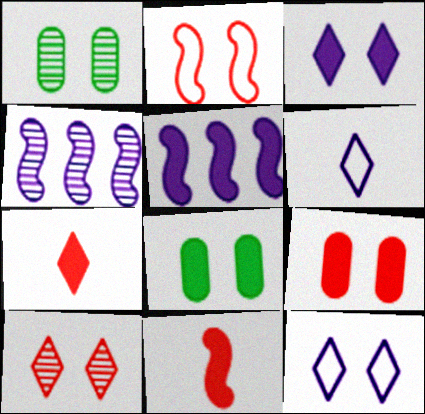[[1, 2, 3], 
[2, 9, 10], 
[5, 7, 8]]